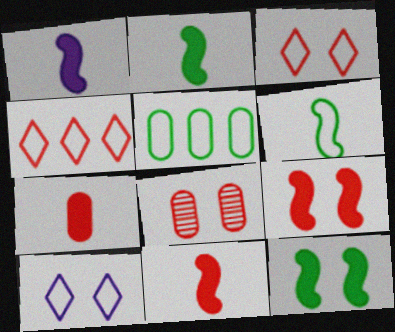[[1, 2, 11], 
[3, 8, 9], 
[4, 8, 11], 
[8, 10, 12]]